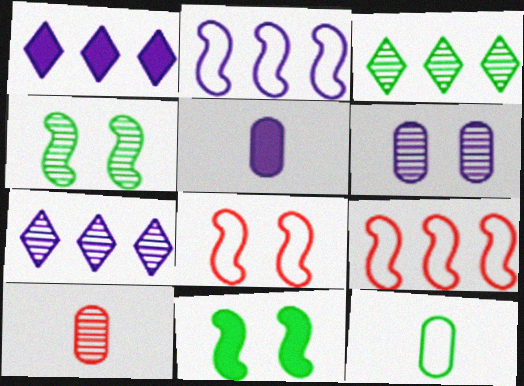[[3, 5, 8], 
[3, 11, 12], 
[4, 7, 10], 
[5, 10, 12]]